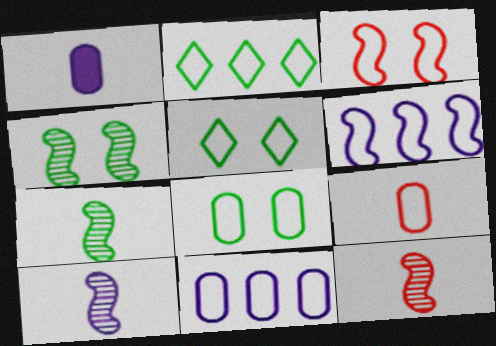[[5, 6, 9], 
[7, 10, 12], 
[8, 9, 11]]